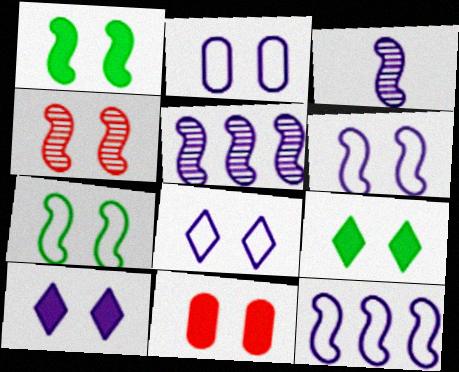[[1, 4, 6], 
[1, 10, 11], 
[2, 4, 9], 
[2, 6, 8]]